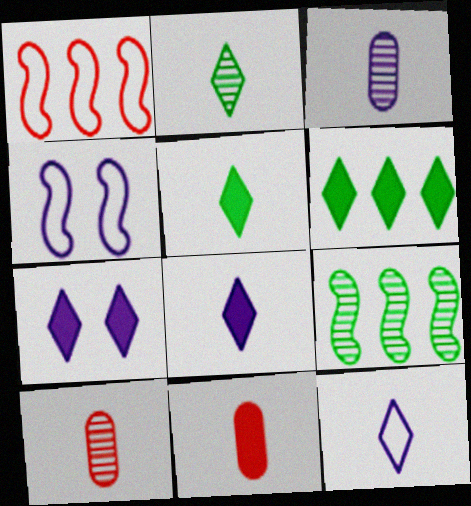[[4, 6, 10]]